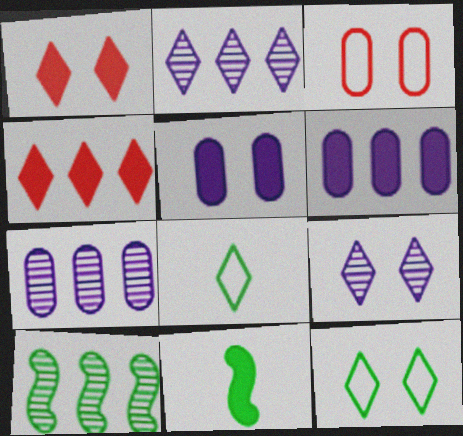[[1, 2, 8], 
[1, 6, 11], 
[1, 9, 12], 
[2, 3, 11], 
[4, 5, 11], 
[4, 8, 9]]